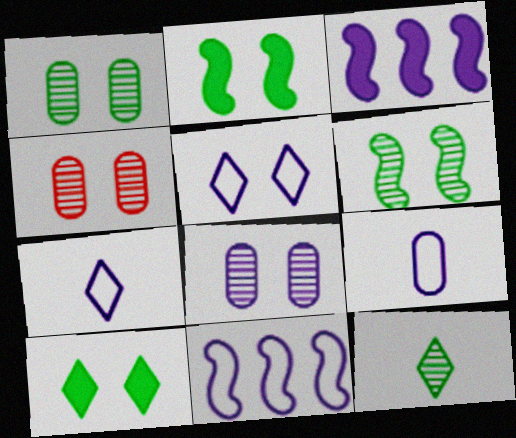[[1, 4, 8], 
[2, 4, 5], 
[3, 7, 8], 
[5, 9, 11]]